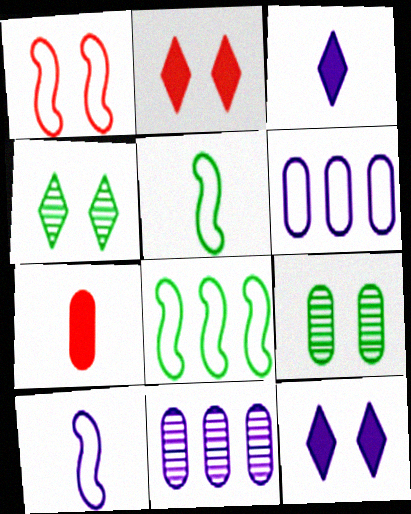[[1, 8, 10], 
[1, 9, 12], 
[2, 5, 11], 
[6, 7, 9], 
[10, 11, 12]]